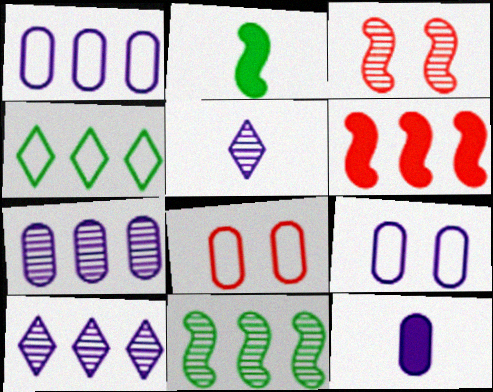[[2, 8, 10], 
[3, 4, 12], 
[4, 6, 7], 
[7, 9, 12]]